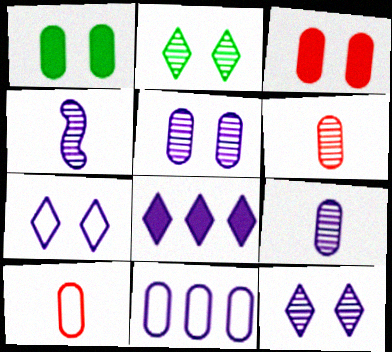[[1, 6, 11]]